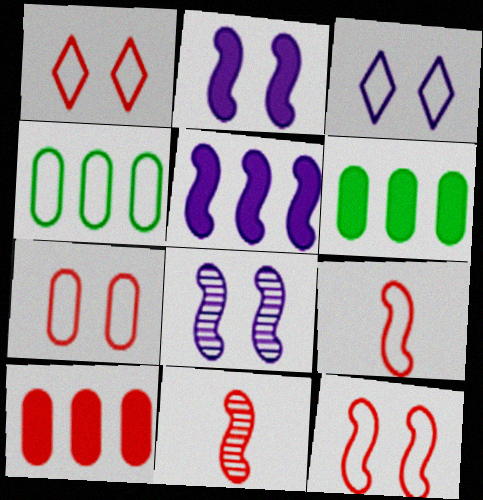[[1, 7, 12], 
[1, 10, 11], 
[3, 4, 9], 
[3, 6, 11]]